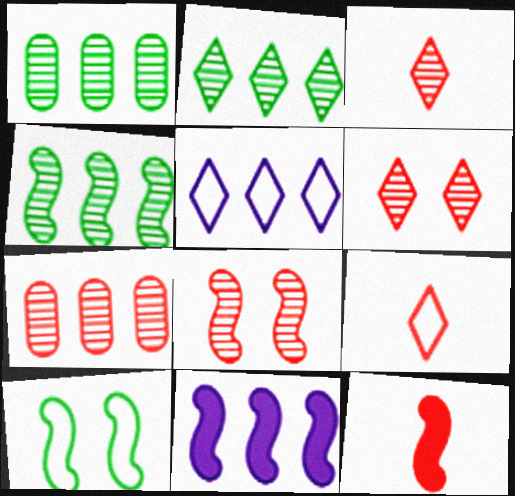[[1, 2, 4], 
[3, 7, 8]]